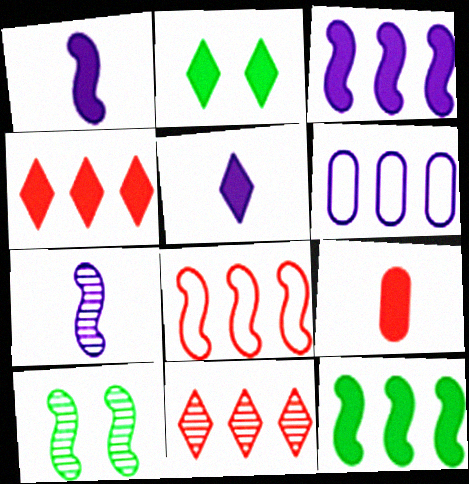[[1, 8, 10], 
[2, 3, 9], 
[2, 4, 5], 
[6, 11, 12]]